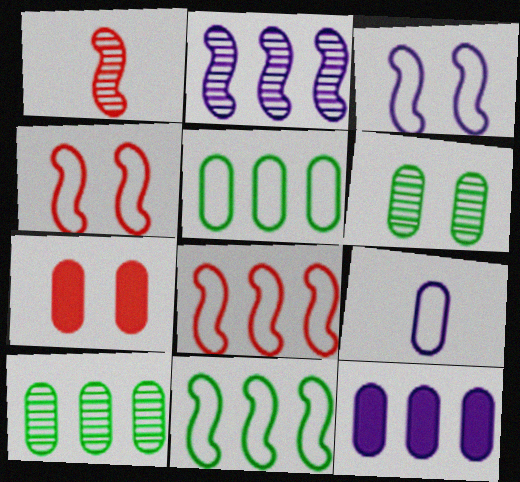[[7, 9, 10]]